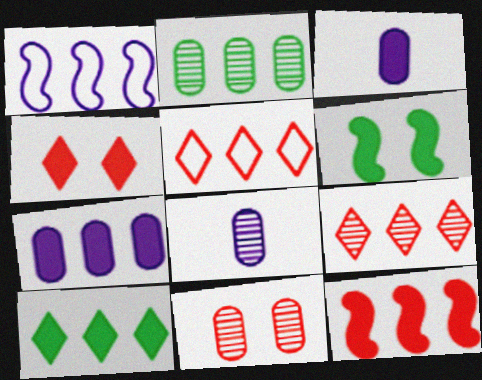[[2, 8, 11], 
[5, 6, 8], 
[7, 10, 12]]